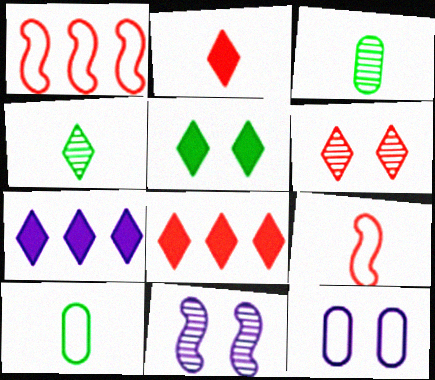[[2, 5, 7], 
[8, 10, 11]]